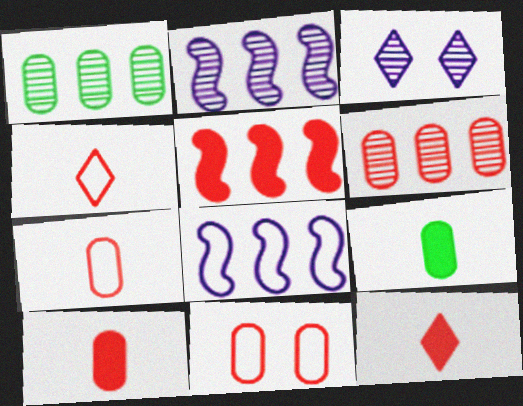[[6, 10, 11]]